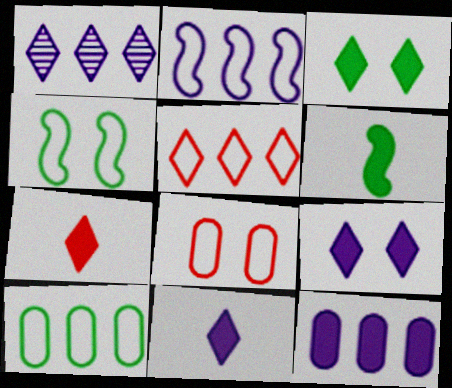[[1, 2, 12], 
[1, 6, 8], 
[2, 5, 10]]